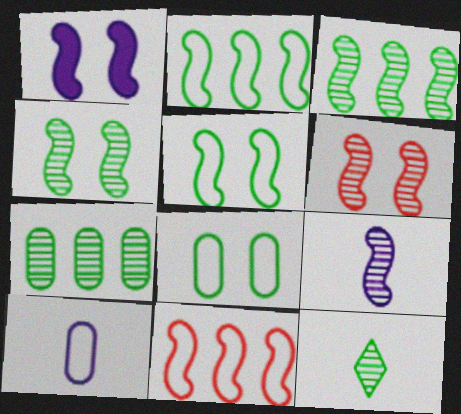[[1, 5, 6], 
[3, 6, 9], 
[4, 7, 12]]